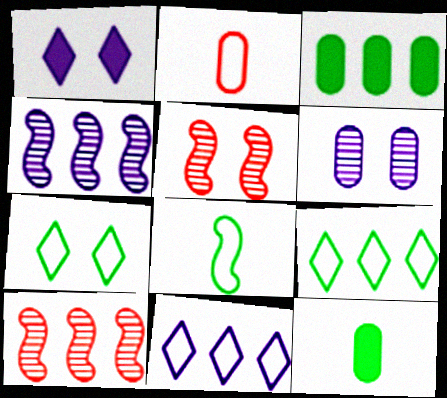[[2, 3, 6], 
[3, 10, 11], 
[5, 11, 12]]